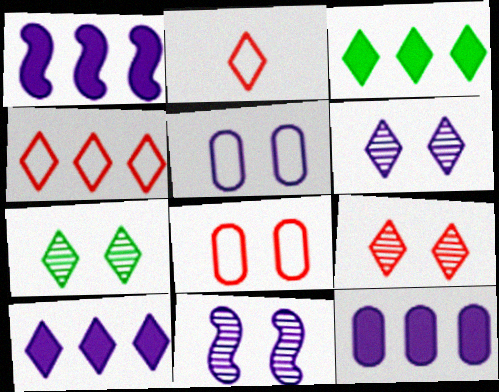[[1, 10, 12], 
[2, 3, 6], 
[2, 7, 10], 
[6, 7, 9]]